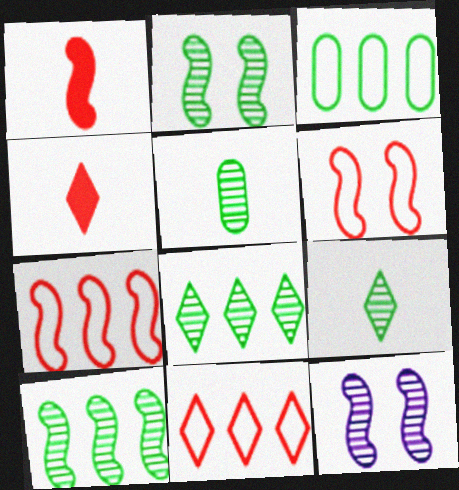[[2, 5, 8], 
[3, 4, 12]]